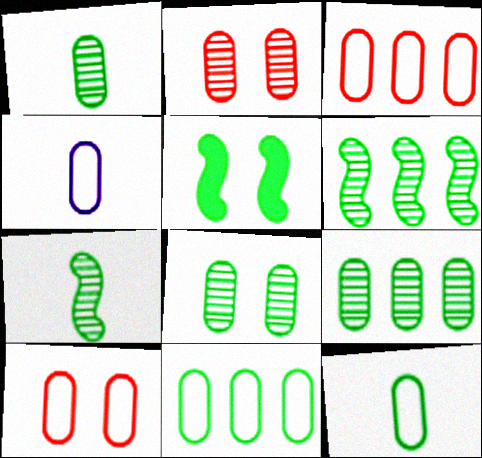[[1, 8, 9], 
[4, 10, 11]]